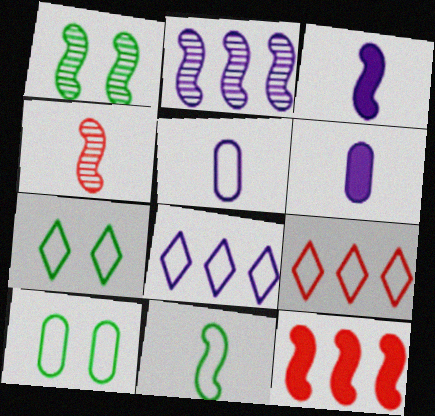[[1, 2, 4], 
[1, 6, 9], 
[3, 4, 11]]